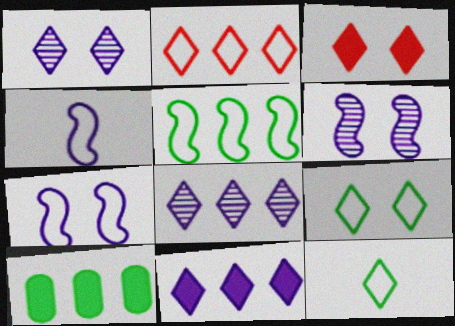[[1, 3, 9], 
[3, 8, 12]]